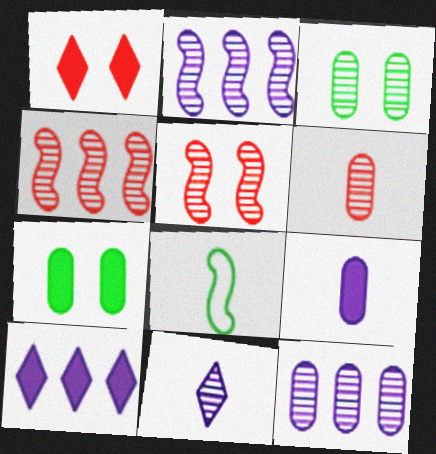[[1, 8, 12], 
[3, 4, 11], 
[3, 6, 12]]